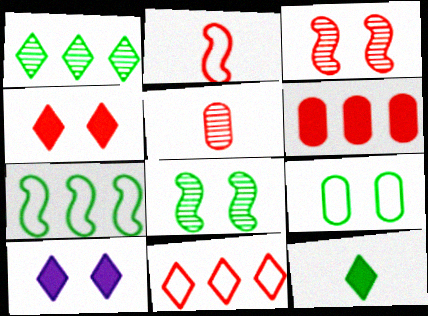[[3, 9, 10], 
[5, 7, 10]]